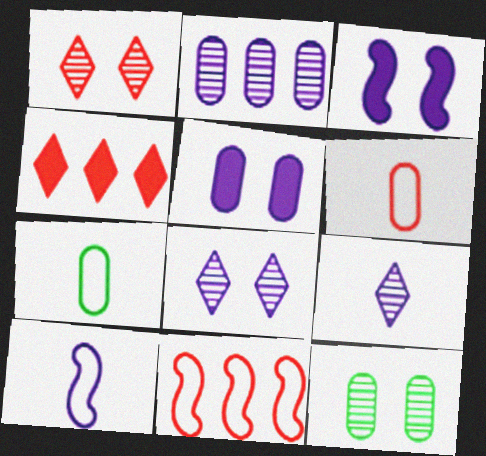[[4, 10, 12]]